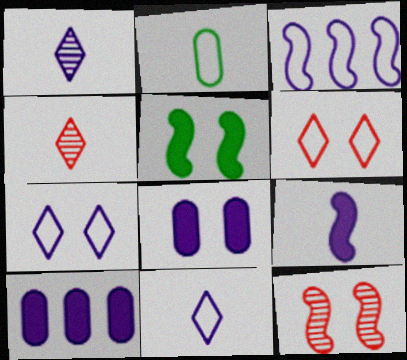[[1, 3, 8], 
[2, 3, 6], 
[2, 4, 9]]